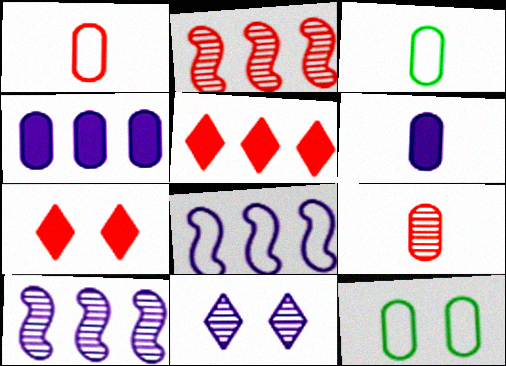[[1, 2, 7], 
[3, 6, 9], 
[3, 7, 10], 
[4, 9, 12], 
[6, 8, 11]]